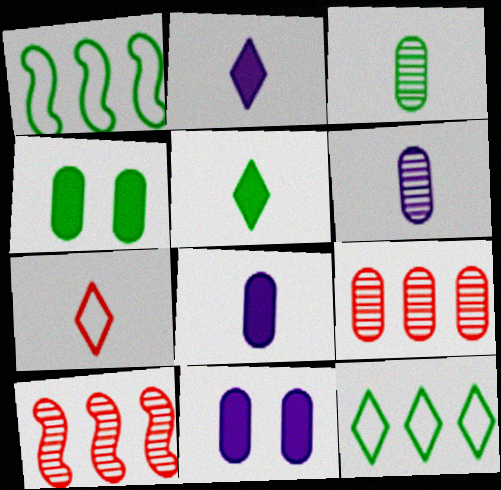[]